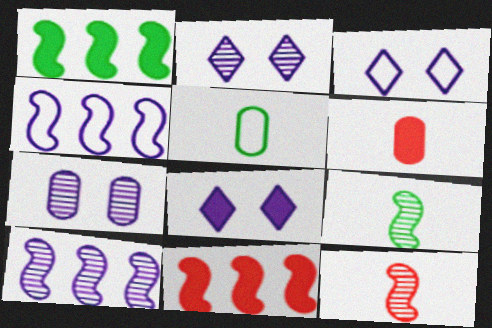[[1, 6, 8], 
[2, 3, 8], 
[2, 5, 11]]